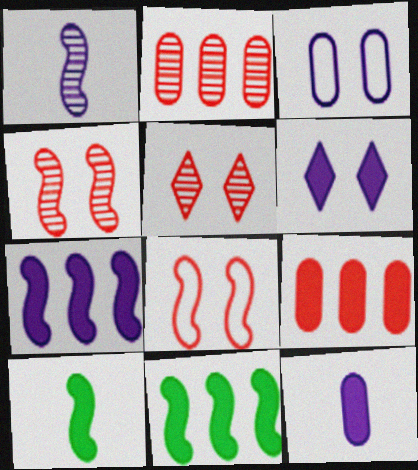[[1, 8, 11], 
[6, 7, 12], 
[6, 9, 10]]